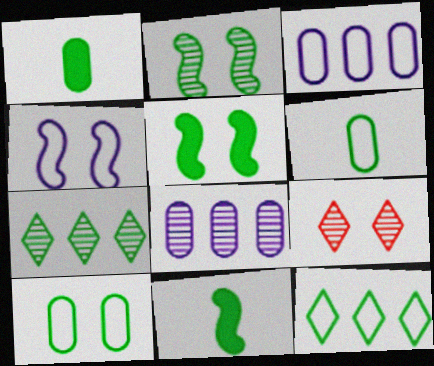[[1, 2, 12], 
[3, 9, 11], 
[5, 6, 7], 
[7, 10, 11]]